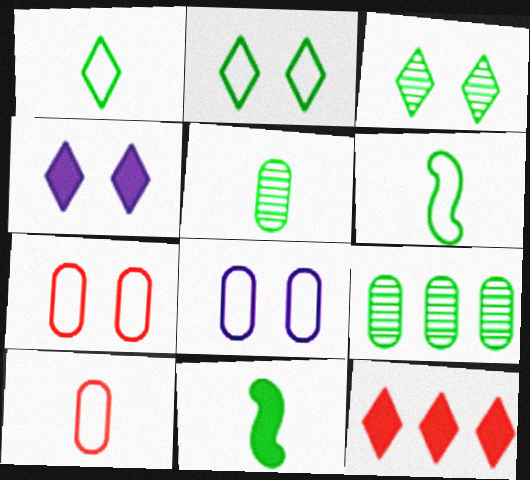[[1, 5, 11], 
[2, 9, 11]]